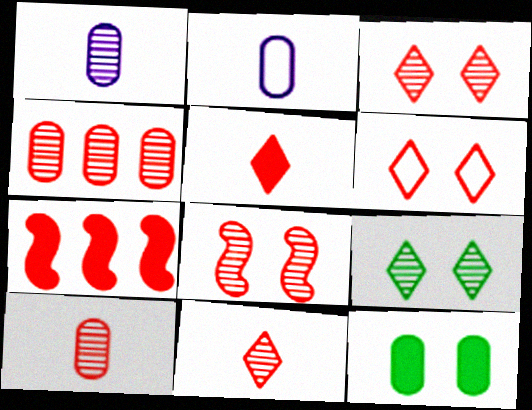[[2, 4, 12], 
[2, 7, 9], 
[4, 8, 11], 
[6, 7, 10]]